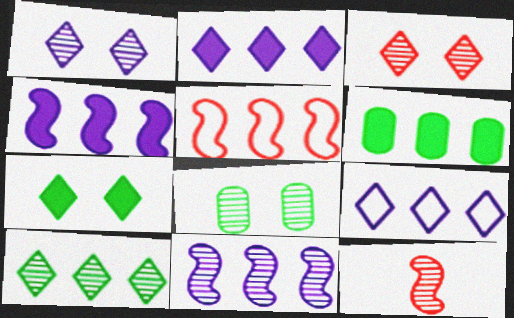[]